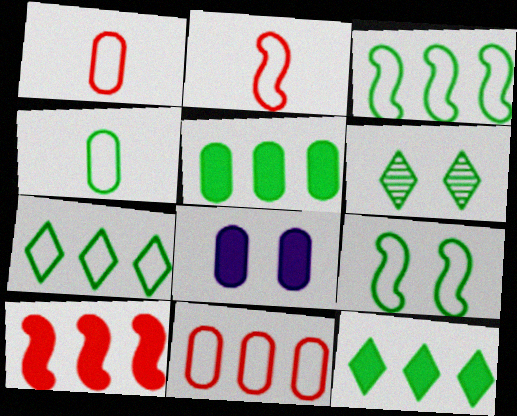[[4, 7, 9]]